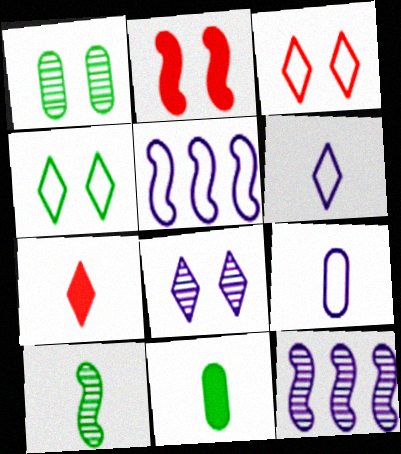[[1, 5, 7], 
[2, 5, 10], 
[3, 11, 12], 
[7, 9, 10]]